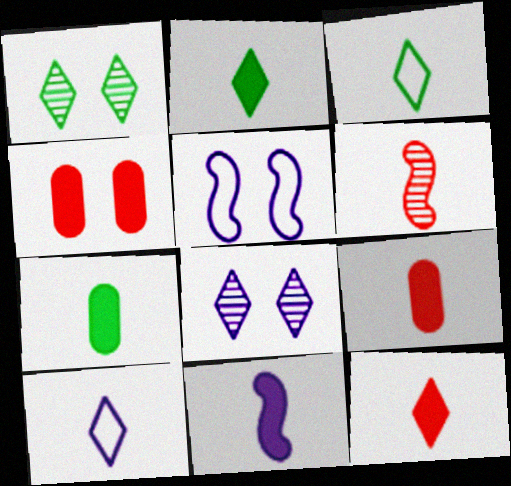[[1, 4, 5], 
[2, 9, 11], 
[6, 7, 10], 
[7, 11, 12]]